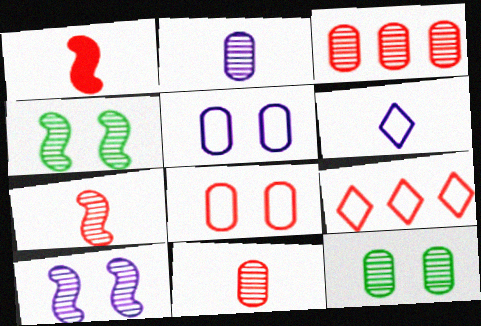[[2, 3, 12]]